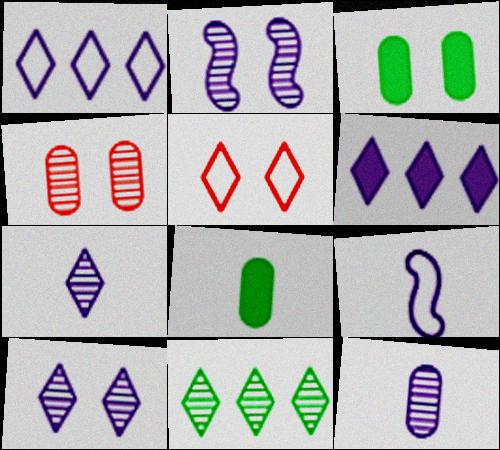[[2, 3, 5]]